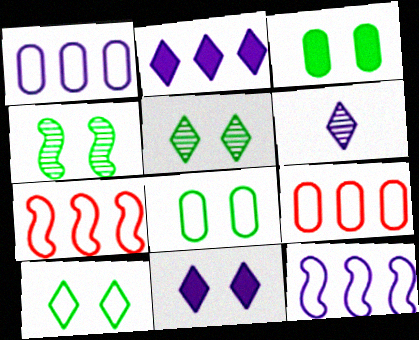[[3, 4, 10], 
[3, 6, 7]]